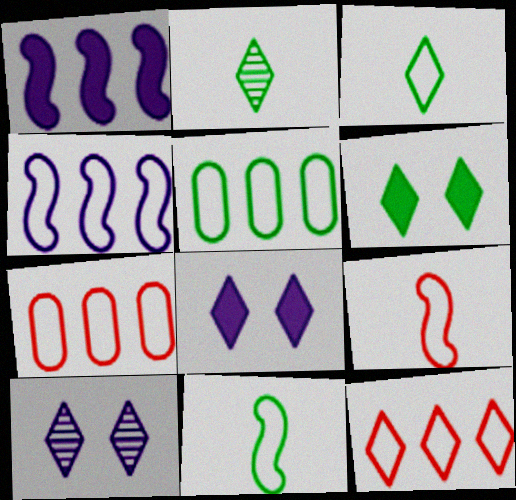[[2, 8, 12], 
[4, 5, 12]]